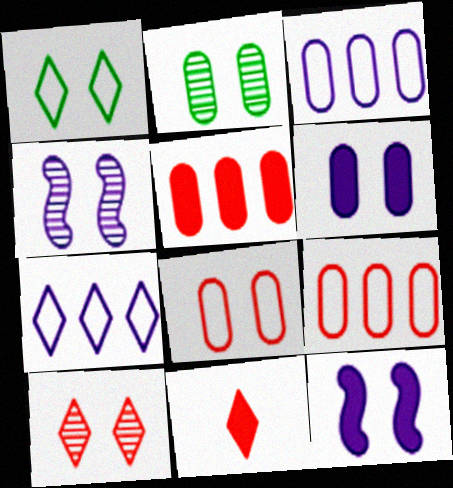[[2, 4, 10], 
[2, 6, 8]]